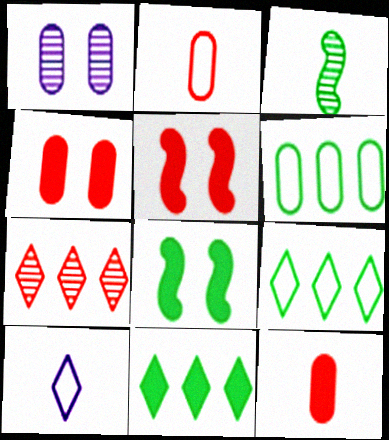[[1, 3, 7], 
[1, 6, 12], 
[2, 5, 7], 
[3, 10, 12]]